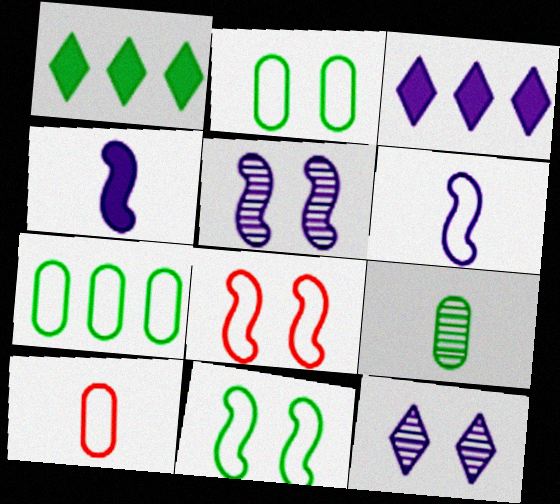[[1, 5, 10], 
[1, 9, 11], 
[3, 8, 9]]